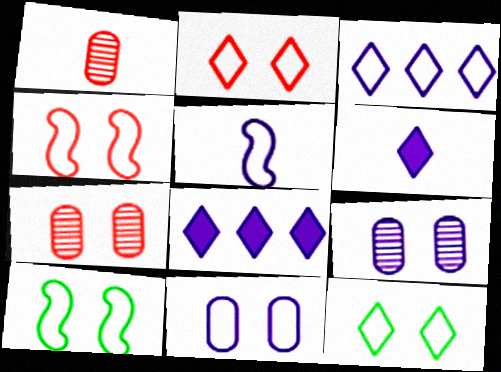[[1, 8, 10], 
[2, 10, 11], 
[3, 5, 11], 
[4, 11, 12], 
[5, 8, 9]]